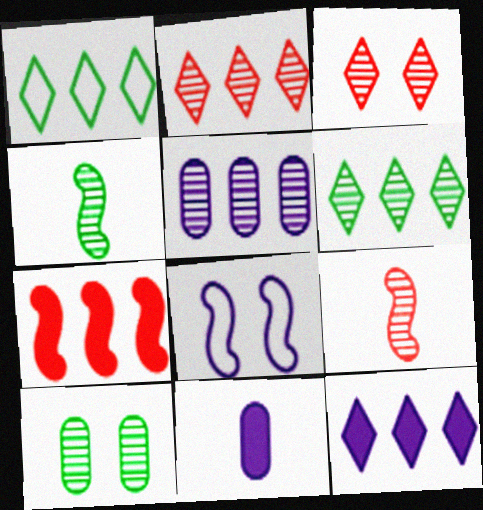[[1, 2, 12], 
[1, 5, 7], 
[3, 4, 5], 
[4, 6, 10], 
[4, 7, 8]]